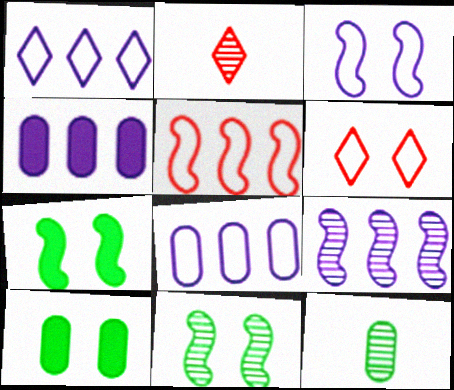[[1, 4, 9], 
[2, 7, 8]]